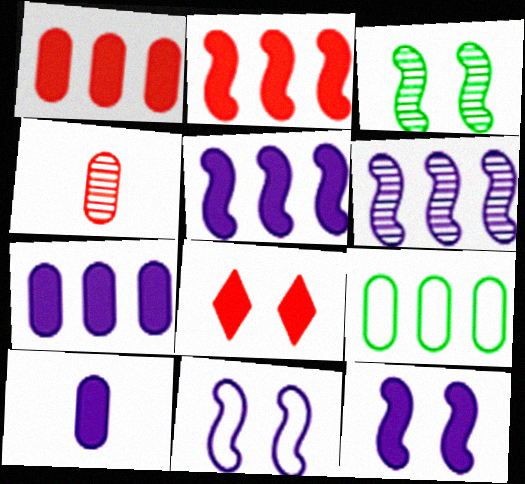[]